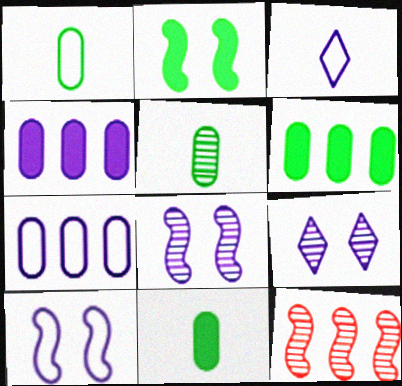[[1, 5, 11], 
[3, 4, 8], 
[3, 7, 10], 
[5, 9, 12]]